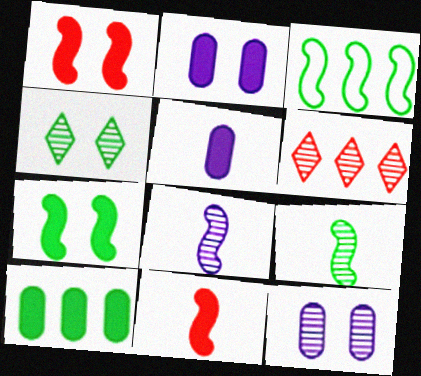[[1, 3, 8], 
[3, 7, 9], 
[6, 9, 12]]